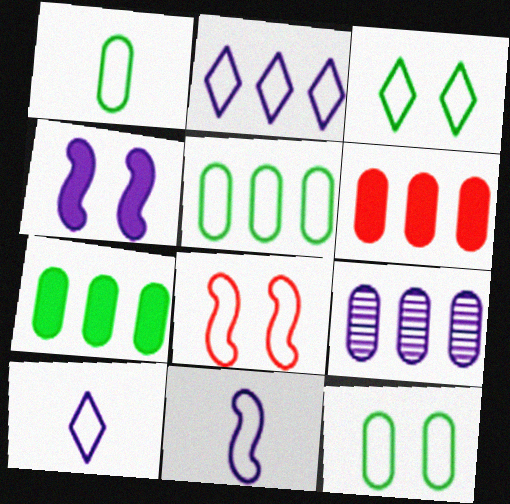[[1, 2, 8], 
[1, 5, 12], 
[4, 9, 10], 
[5, 6, 9], 
[5, 8, 10]]